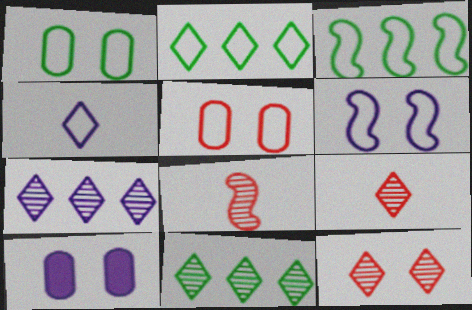[[2, 8, 10], 
[3, 4, 5], 
[3, 9, 10]]